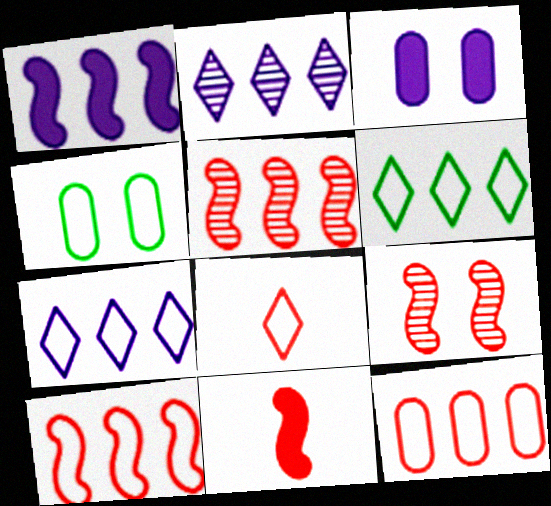[[2, 4, 11], 
[9, 10, 11]]